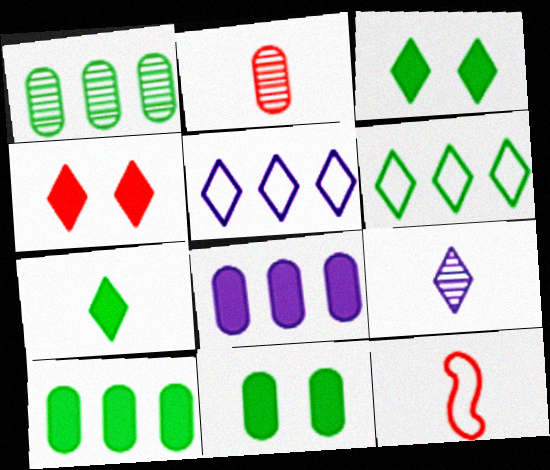[[4, 6, 9]]